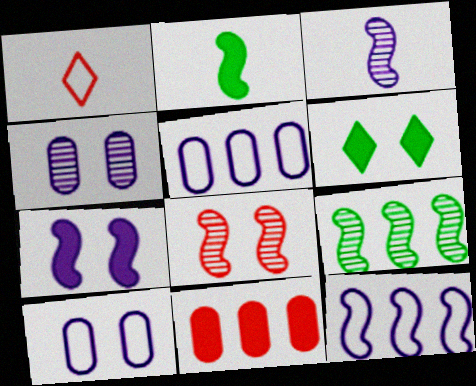[[1, 8, 11], 
[2, 8, 12], 
[3, 7, 12], 
[3, 8, 9], 
[6, 8, 10]]